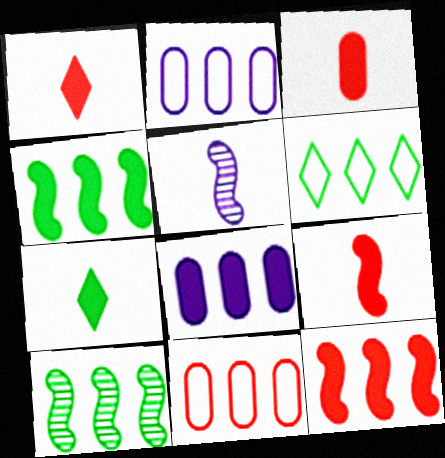[[1, 3, 9]]